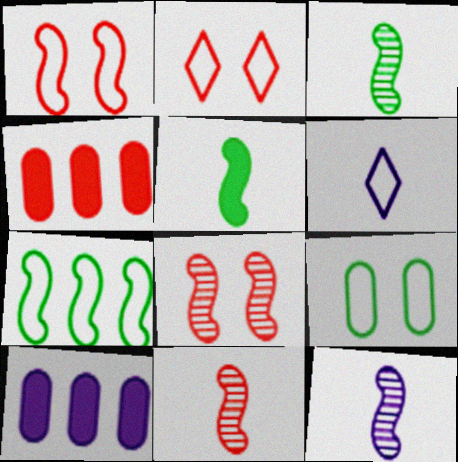[[2, 3, 10], 
[2, 4, 11], 
[3, 11, 12]]